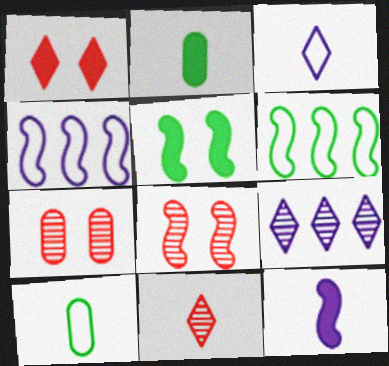[[6, 8, 12], 
[10, 11, 12]]